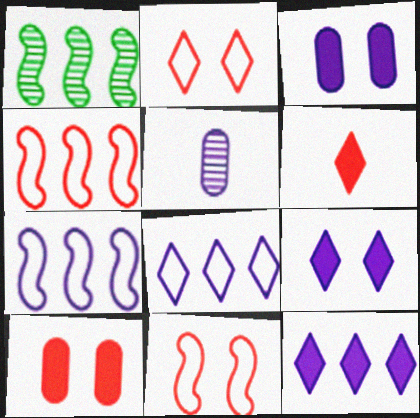[[5, 7, 9]]